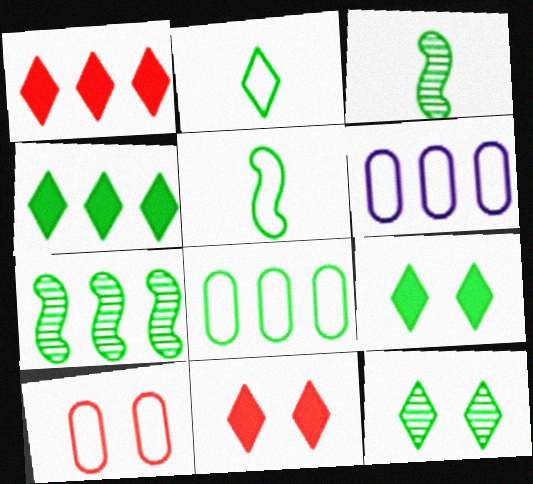[[1, 6, 7], 
[2, 4, 12], 
[3, 6, 11], 
[3, 8, 9], 
[4, 7, 8]]